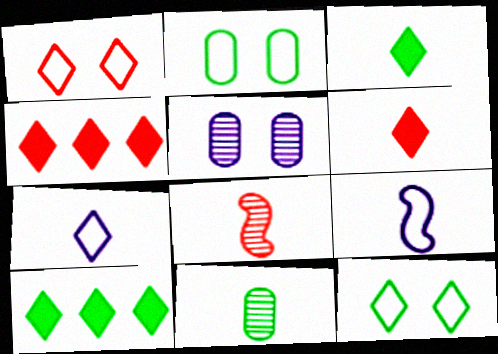[[6, 9, 11]]